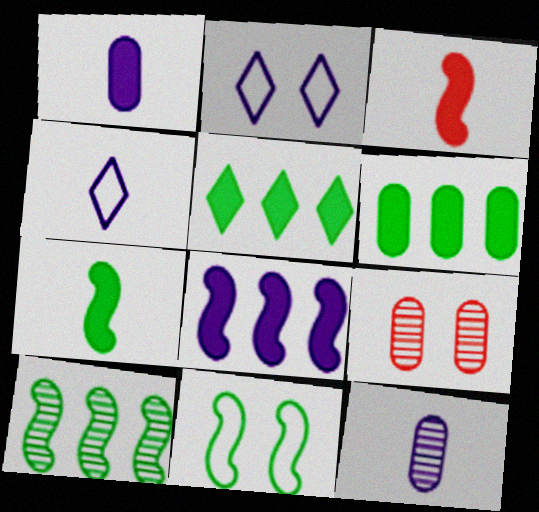[[2, 8, 12], 
[7, 10, 11]]